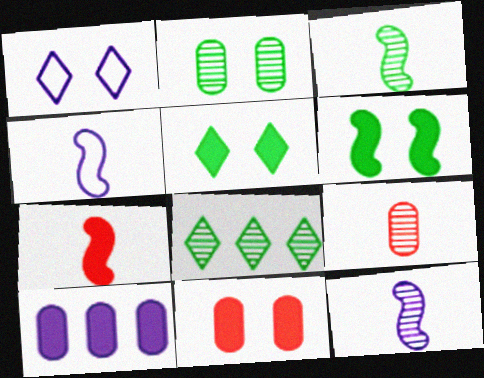[[1, 10, 12], 
[2, 3, 8], 
[3, 4, 7], 
[4, 8, 11], 
[5, 7, 10]]